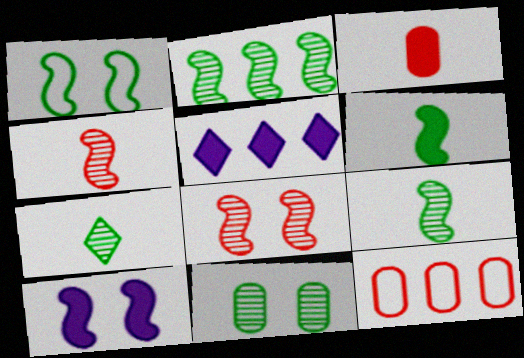[[1, 2, 6], 
[1, 8, 10], 
[2, 5, 12], 
[2, 7, 11], 
[7, 10, 12]]